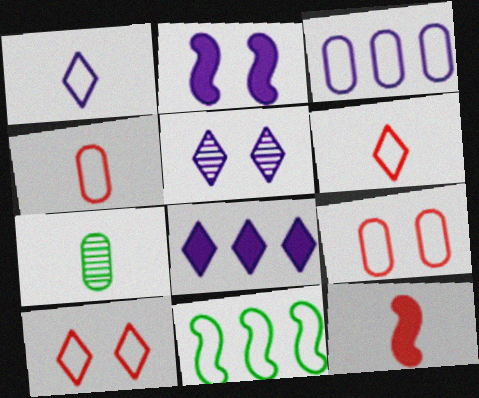[[1, 5, 8], 
[1, 7, 12], 
[1, 9, 11]]